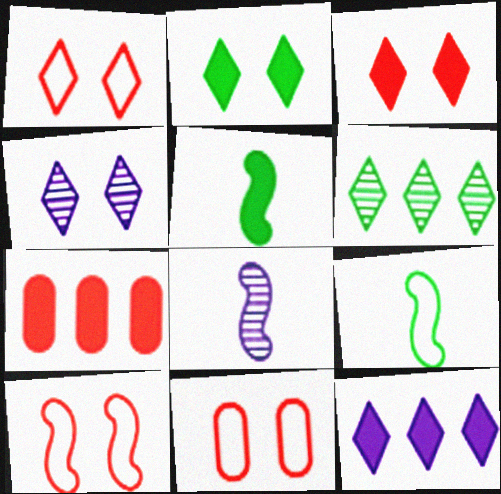[[1, 2, 4], 
[1, 10, 11], 
[4, 7, 9]]